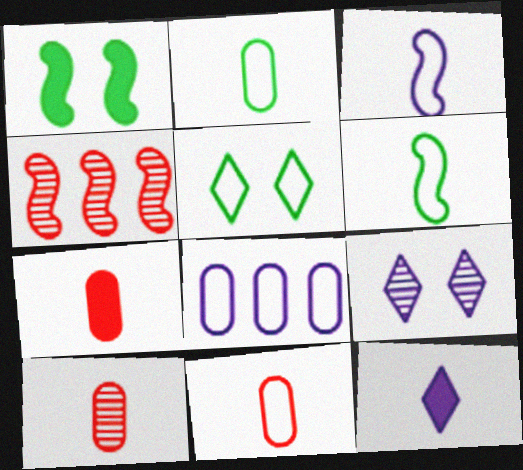[[1, 3, 4], 
[6, 10, 12], 
[7, 10, 11]]